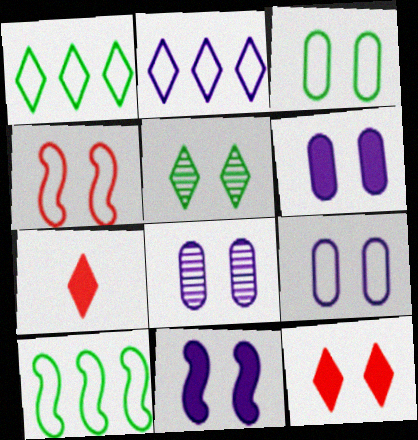[[2, 5, 7], 
[4, 5, 6], 
[6, 8, 9], 
[7, 8, 10]]